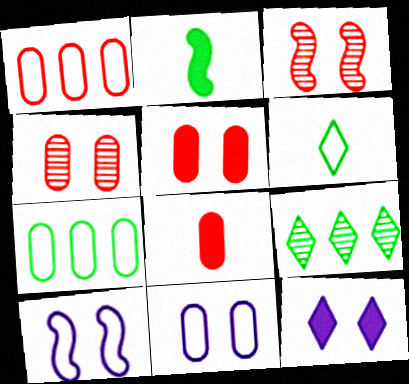[[1, 4, 8], 
[1, 6, 10], 
[8, 9, 10]]